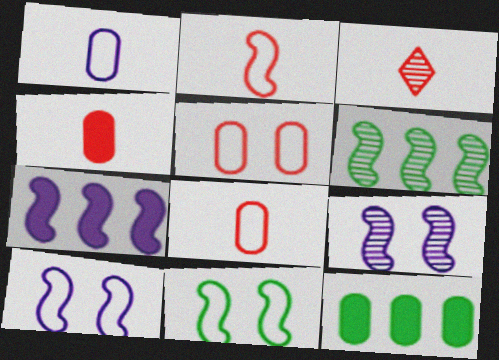[[2, 3, 4], 
[3, 10, 12]]